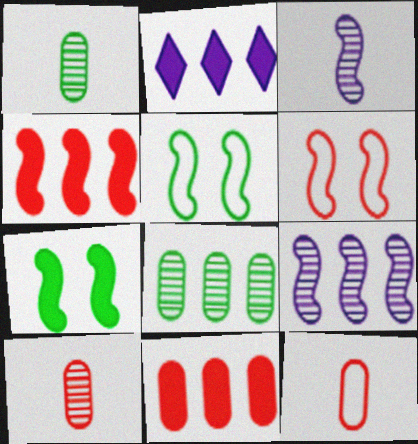[[1, 2, 6], 
[2, 5, 10], 
[3, 4, 5]]